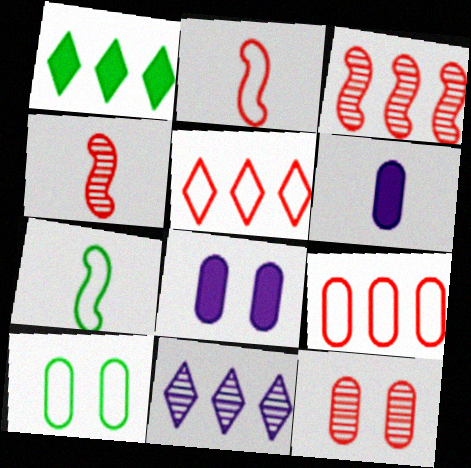[[1, 5, 11], 
[8, 10, 12]]